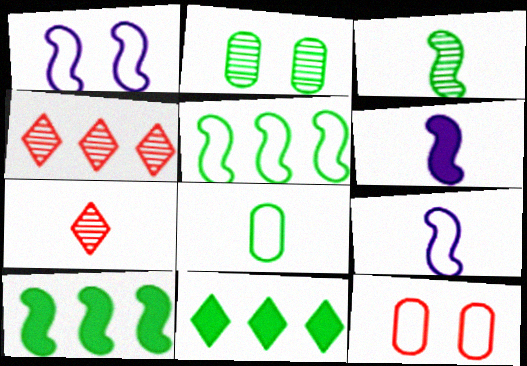[[6, 7, 8]]